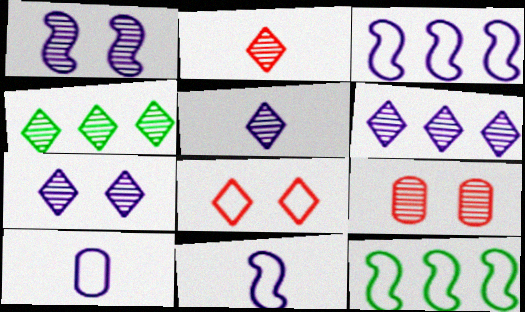[[2, 4, 7], 
[5, 6, 7], 
[8, 10, 12]]